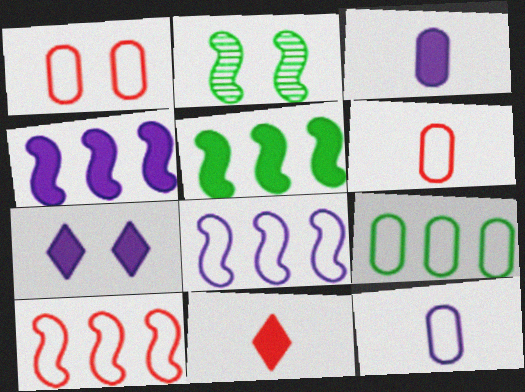[[1, 2, 7], 
[1, 9, 12], 
[3, 4, 7]]